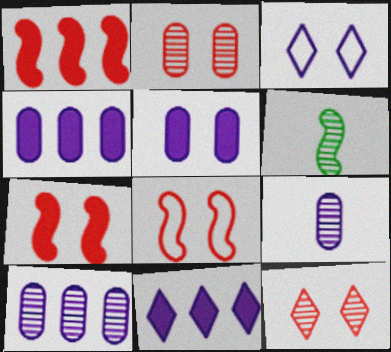[[6, 10, 12]]